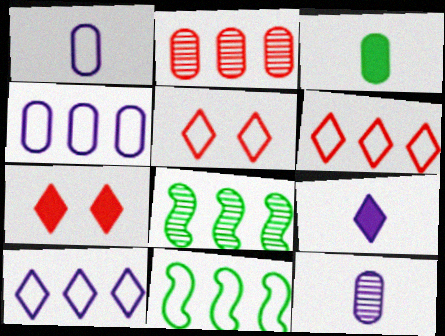[[1, 5, 11], 
[1, 7, 8], 
[4, 6, 11], 
[7, 11, 12]]